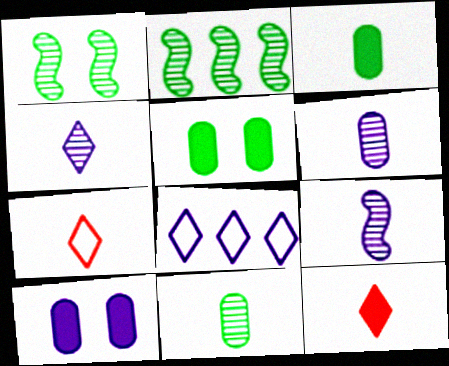[[2, 7, 10], 
[3, 7, 9], 
[4, 6, 9], 
[8, 9, 10]]